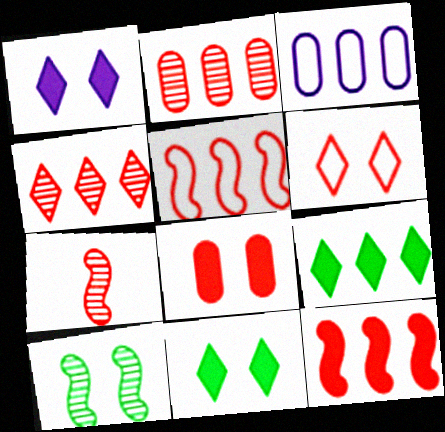[[3, 7, 11]]